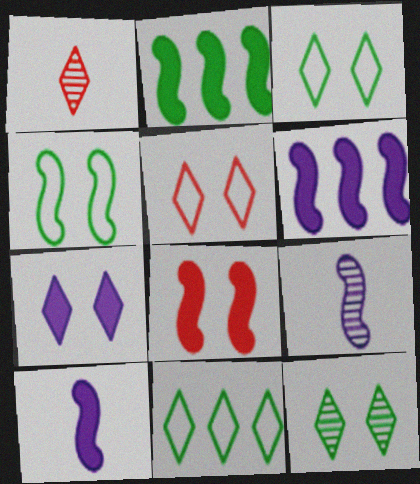[[1, 7, 11], 
[2, 8, 10], 
[5, 7, 12]]